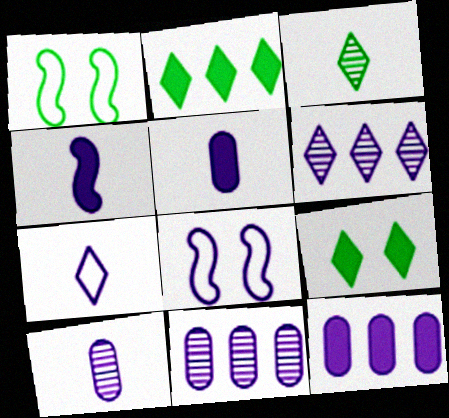[[4, 7, 10], 
[5, 6, 8]]